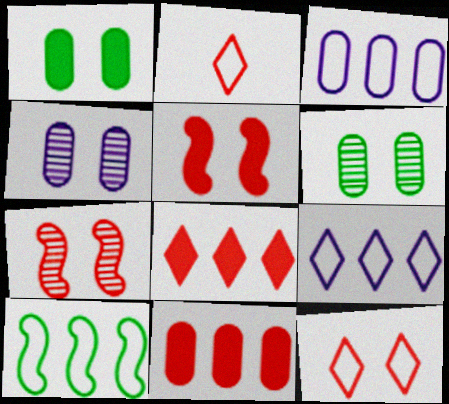[[2, 7, 11]]